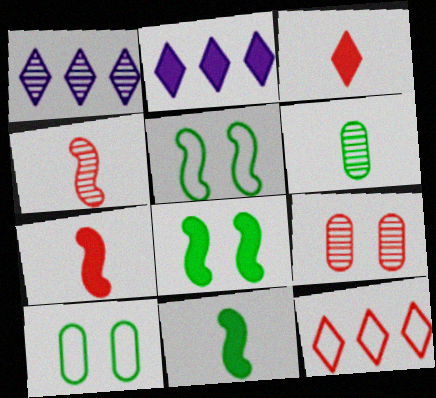[[1, 7, 10], 
[2, 4, 10], 
[7, 9, 12]]